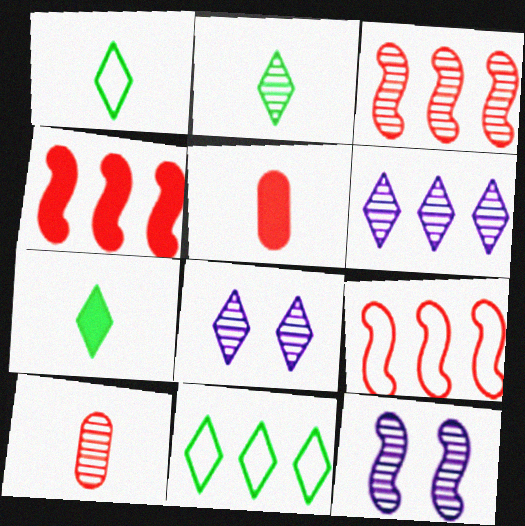[[1, 2, 7], 
[3, 4, 9], 
[5, 11, 12]]